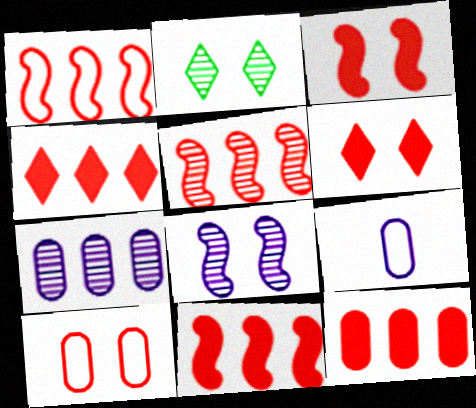[[1, 5, 11], 
[2, 9, 11], 
[4, 11, 12]]